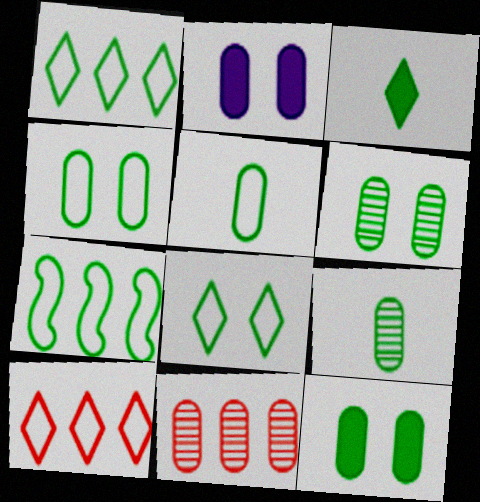[[2, 5, 11], 
[3, 6, 7], 
[4, 6, 12], 
[5, 7, 8]]